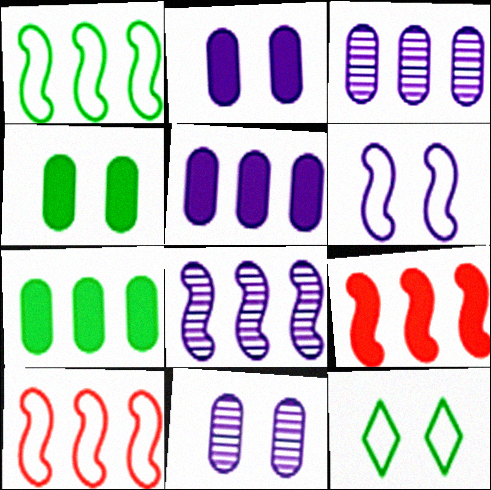[[1, 8, 9]]